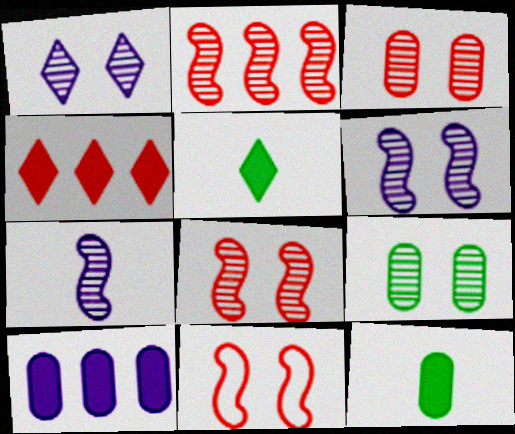[[1, 8, 9]]